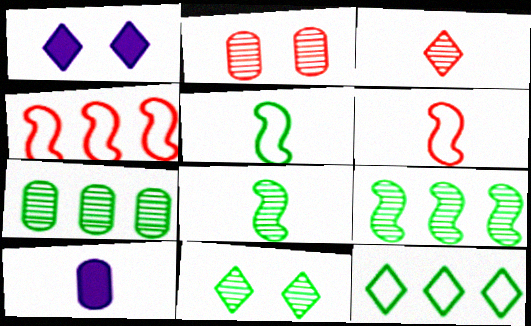[[1, 3, 12], 
[1, 6, 7], 
[3, 5, 10], 
[4, 10, 11], 
[7, 8, 11]]